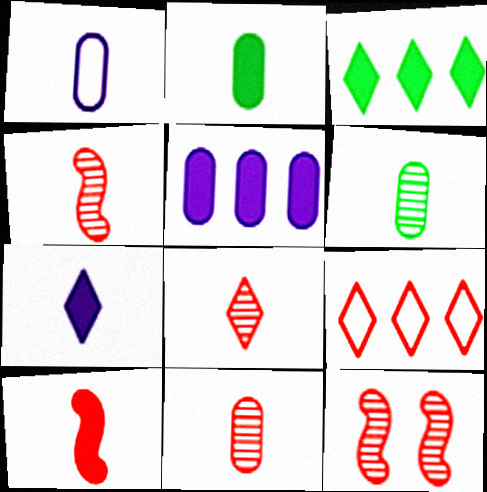[[1, 2, 11], 
[1, 3, 12], 
[2, 7, 10], 
[4, 8, 11]]